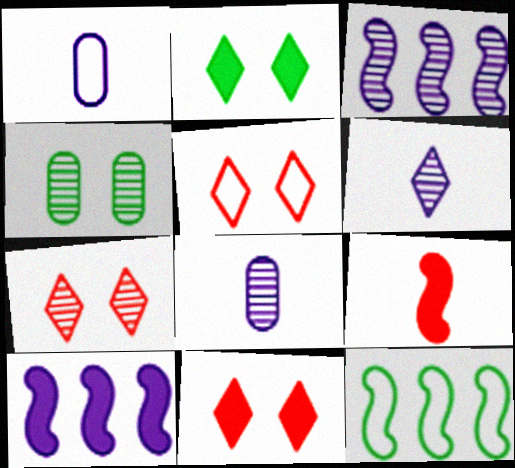[[1, 5, 12], 
[5, 7, 11], 
[8, 11, 12]]